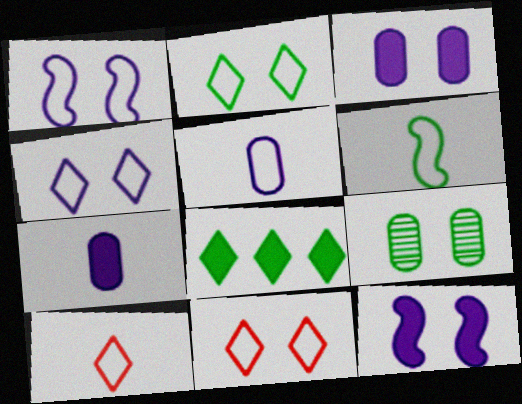[[2, 4, 11], 
[5, 6, 10], 
[6, 8, 9], 
[9, 11, 12]]